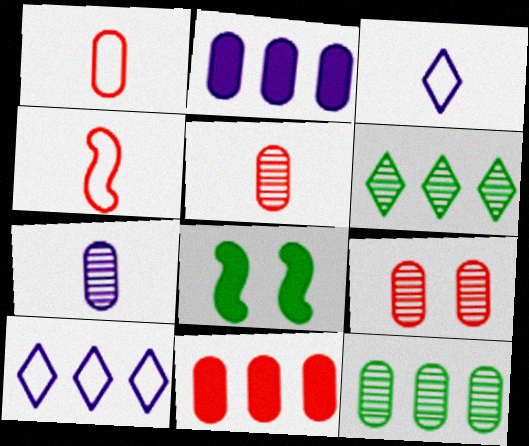[[1, 9, 11], 
[5, 8, 10], 
[7, 9, 12]]